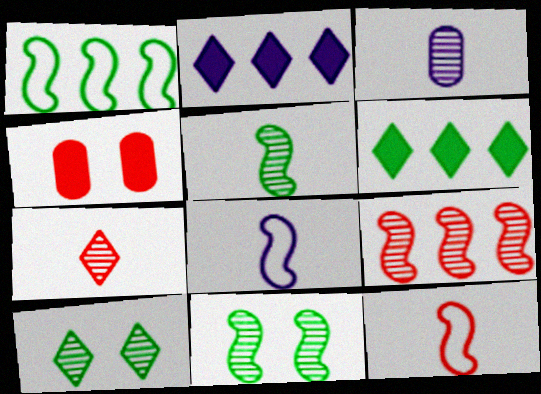[[3, 5, 7], 
[3, 9, 10]]